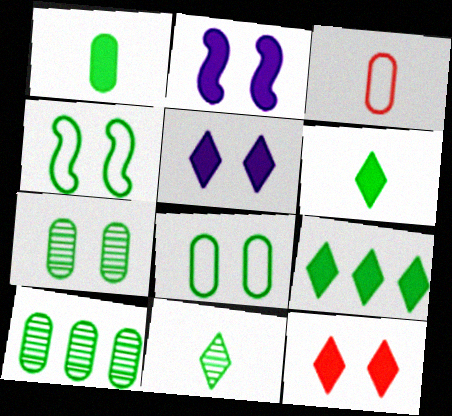[[1, 8, 10], 
[4, 6, 10]]